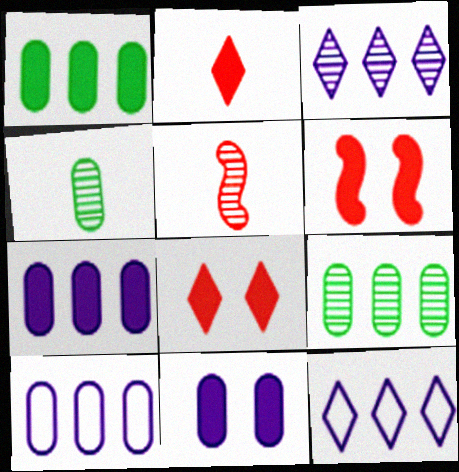[[4, 6, 12]]